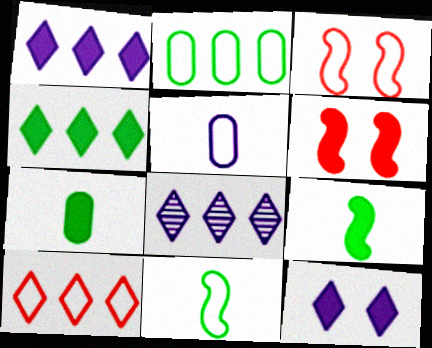[[1, 6, 7], 
[3, 7, 8], 
[4, 8, 10]]